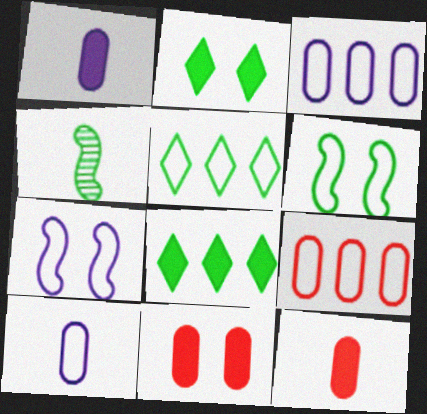[]